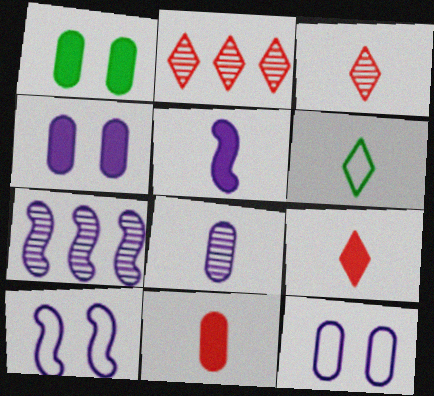[[5, 7, 10]]